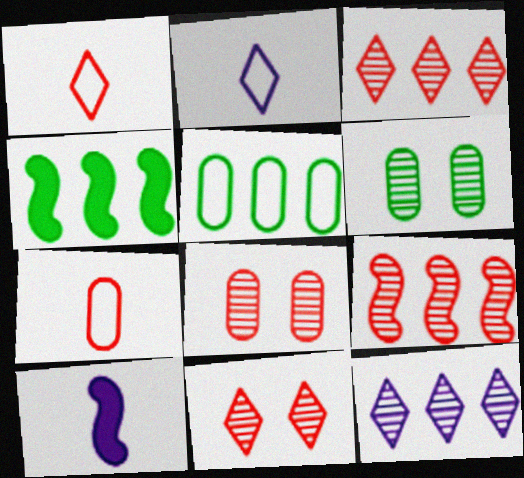[[2, 4, 8], 
[5, 10, 11]]